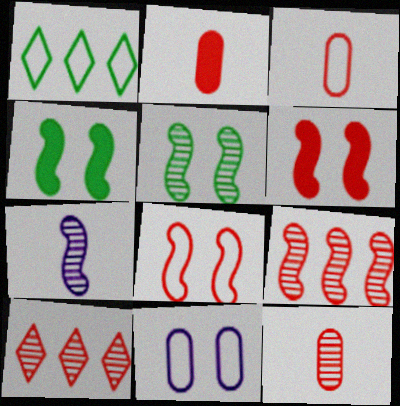[[2, 3, 12], 
[2, 8, 10], 
[3, 6, 10], 
[5, 7, 9]]